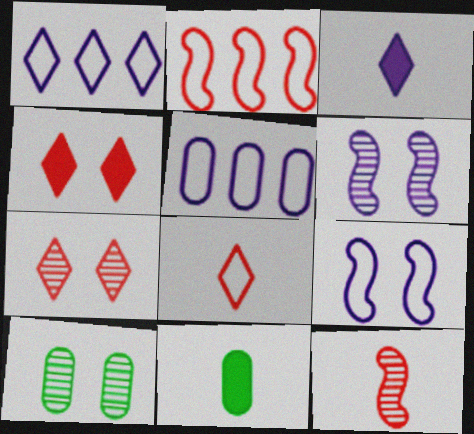[[2, 3, 10], 
[3, 5, 6], 
[4, 9, 10], 
[6, 7, 10]]